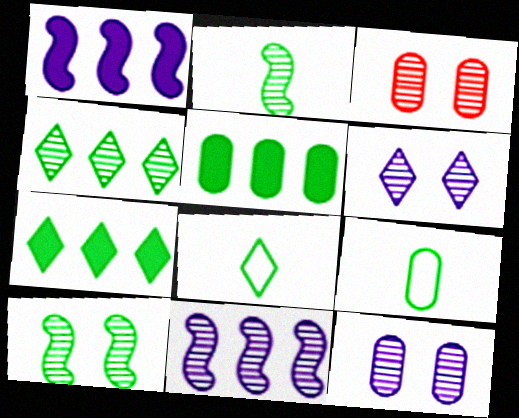[[1, 3, 8], 
[3, 6, 10], 
[5, 8, 10], 
[7, 9, 10]]